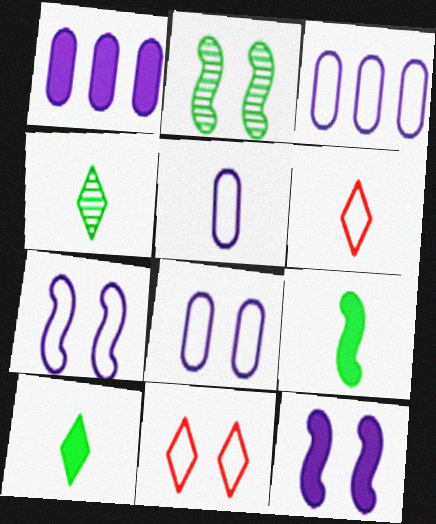[[1, 2, 6], 
[3, 5, 8]]